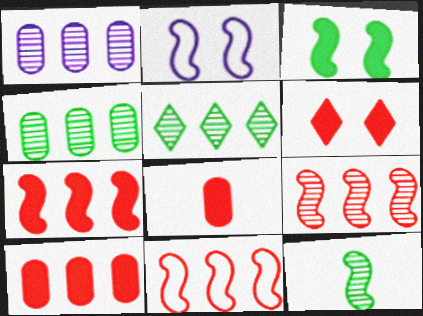[[1, 5, 9], 
[2, 5, 8], 
[2, 7, 12], 
[6, 7, 8], 
[7, 9, 11]]